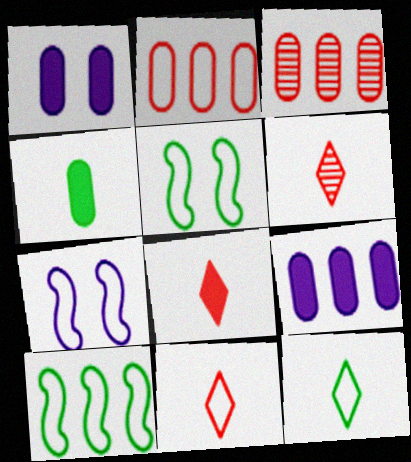[[1, 6, 10], 
[2, 7, 12], 
[5, 6, 9], 
[6, 8, 11]]